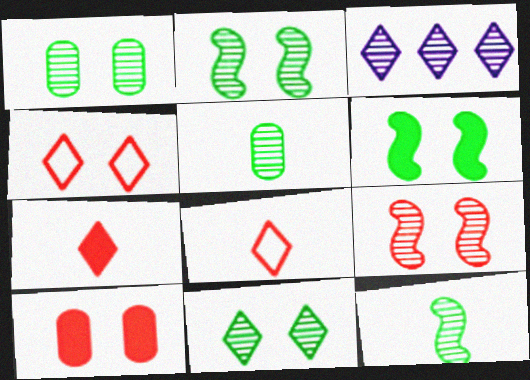[[1, 2, 11], 
[3, 5, 9], 
[4, 9, 10]]